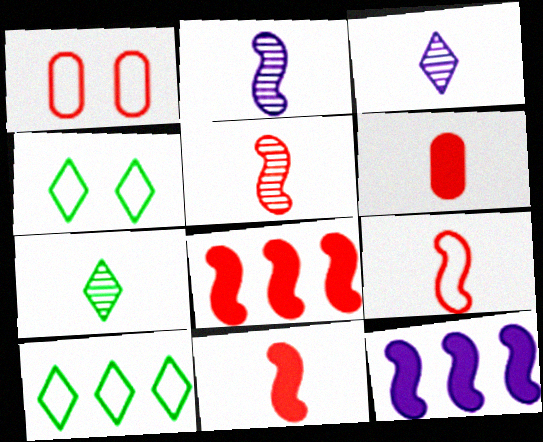[[1, 7, 12], 
[5, 9, 11]]